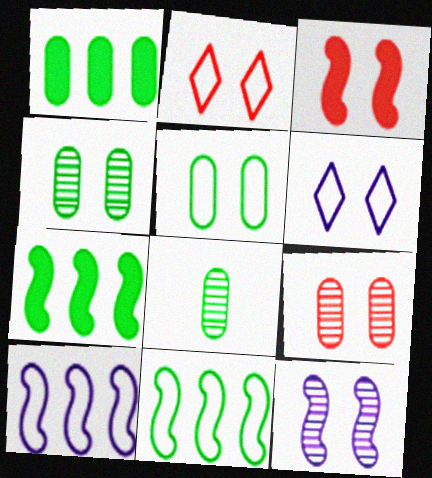[[1, 5, 8], 
[2, 3, 9], 
[3, 4, 6]]